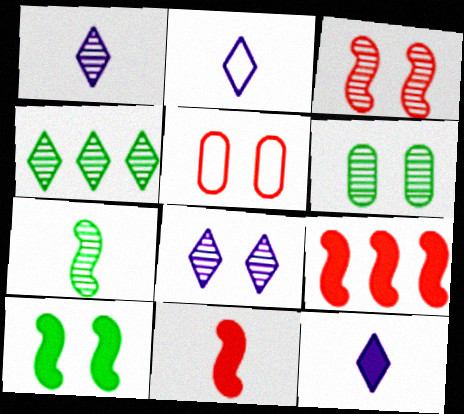[[1, 2, 12], 
[2, 6, 9], 
[3, 6, 8], 
[4, 6, 7], 
[5, 8, 10]]